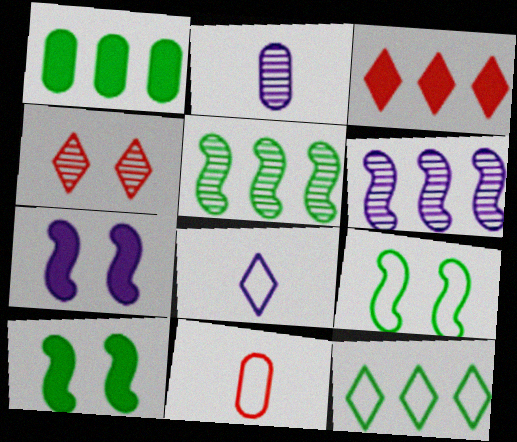[[1, 5, 12], 
[2, 3, 9], 
[2, 4, 5]]